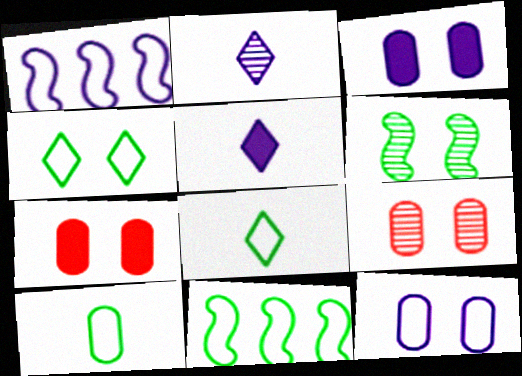[[1, 2, 3], 
[2, 7, 11], 
[4, 10, 11], 
[5, 9, 11]]